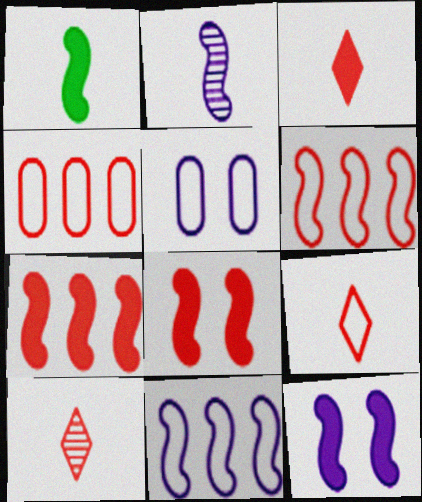[[1, 7, 12], 
[2, 11, 12], 
[3, 9, 10], 
[4, 8, 10]]